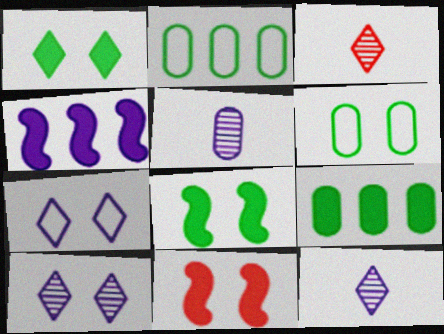[[2, 11, 12], 
[3, 4, 6], 
[4, 5, 7], 
[6, 10, 11]]